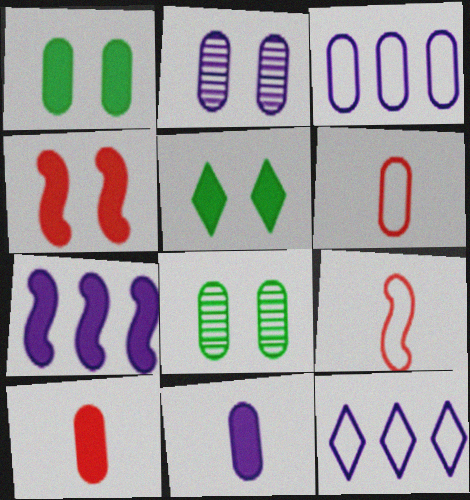[[2, 3, 11], 
[3, 8, 10], 
[5, 7, 10]]